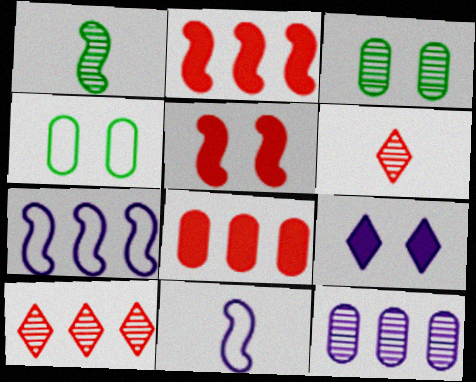[[1, 5, 7], 
[9, 11, 12]]